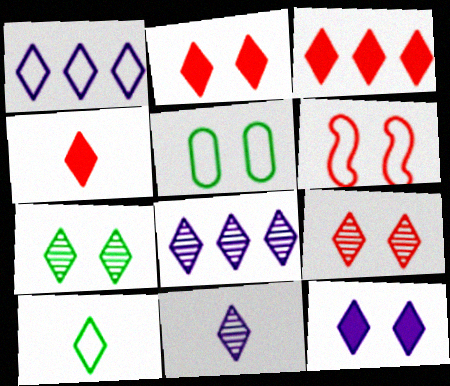[[1, 4, 7], 
[1, 11, 12], 
[2, 3, 4], 
[2, 8, 10], 
[4, 10, 11]]